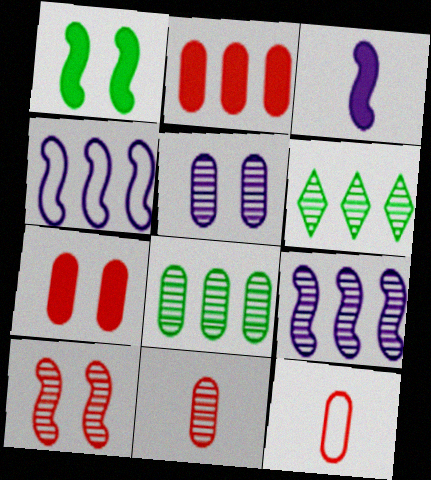[[2, 4, 6], 
[5, 8, 11]]